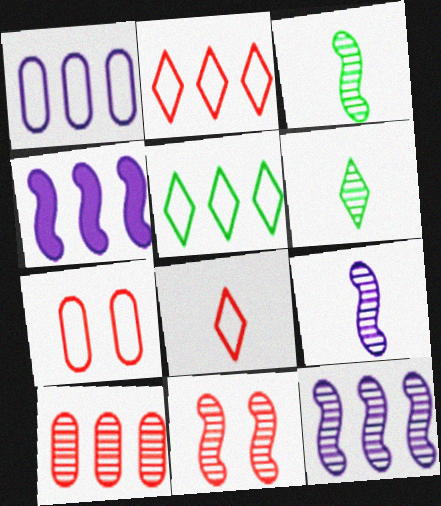[[3, 11, 12], 
[4, 5, 10], 
[4, 6, 7]]